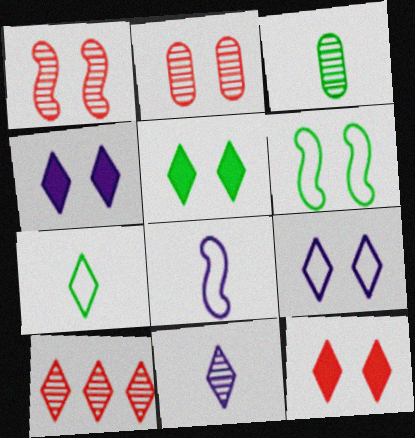[[2, 4, 6], 
[4, 5, 12], 
[4, 7, 10]]